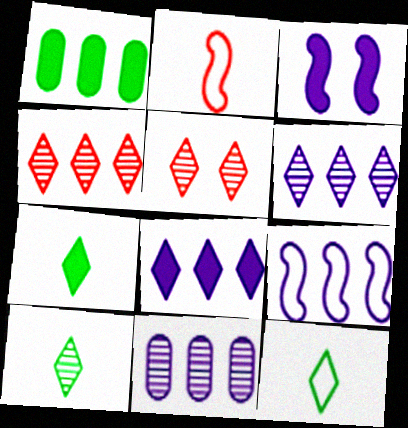[[1, 4, 9], 
[5, 6, 10], 
[5, 8, 12], 
[7, 10, 12], 
[8, 9, 11]]